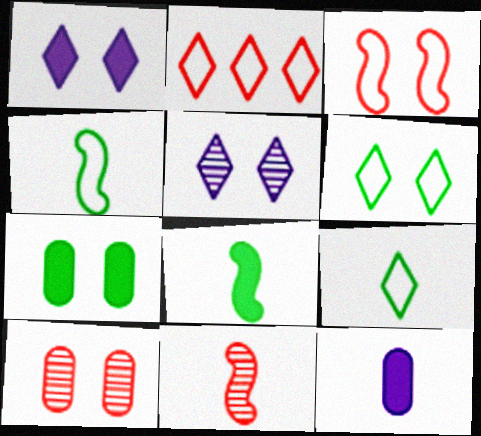[[3, 5, 7], 
[9, 11, 12]]